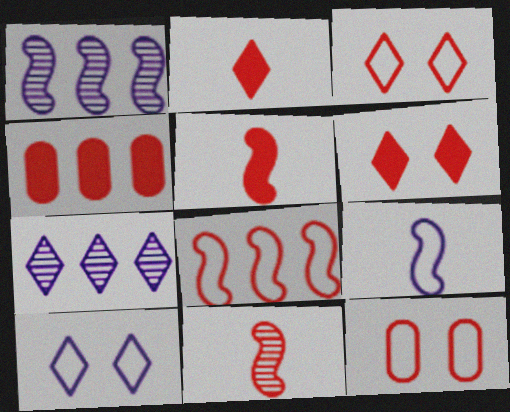[[3, 4, 11], 
[4, 5, 6]]